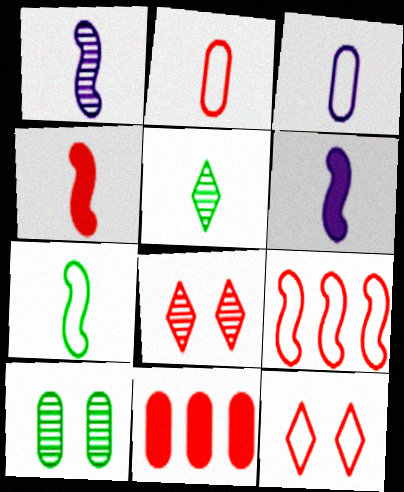[[1, 4, 7], 
[2, 5, 6], 
[2, 9, 12], 
[3, 4, 5], 
[3, 10, 11]]